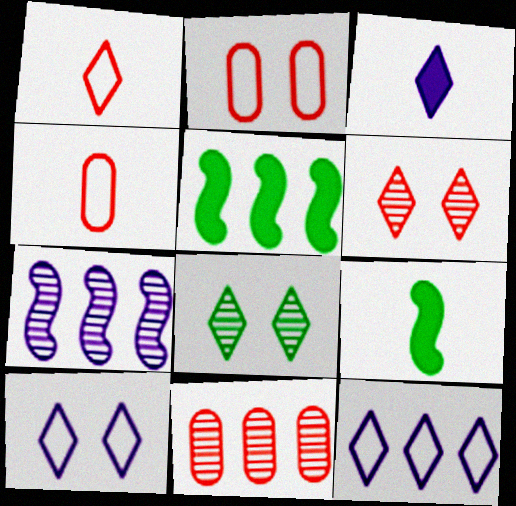[[5, 11, 12], 
[9, 10, 11]]